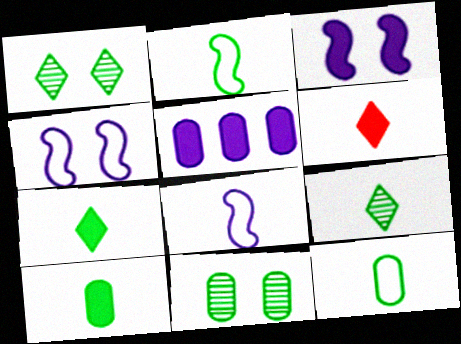[[2, 9, 10]]